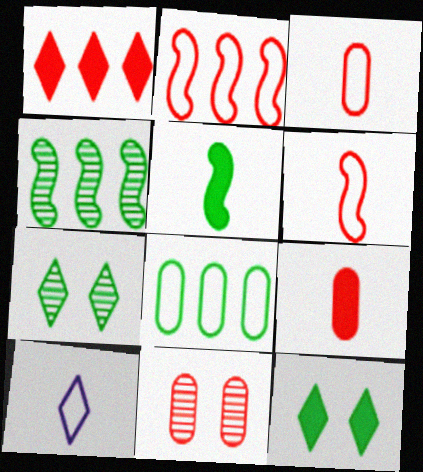[[1, 6, 11], 
[1, 7, 10], 
[5, 7, 8]]